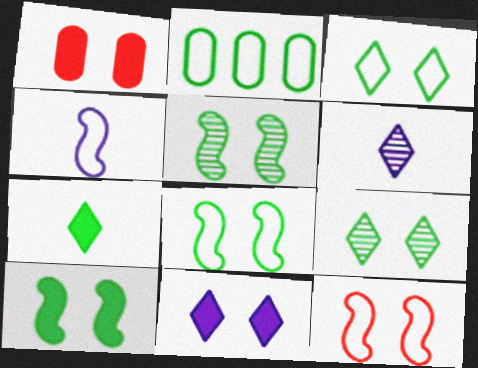[[1, 10, 11], 
[2, 5, 7], 
[5, 8, 10]]